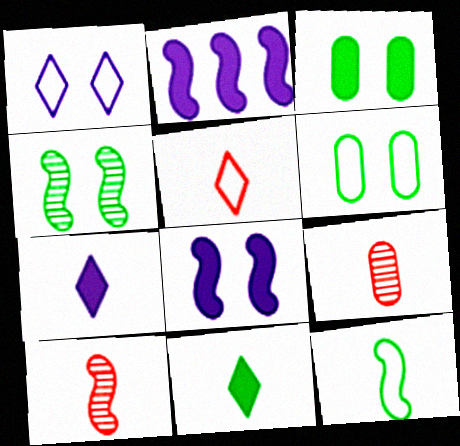[[7, 9, 12]]